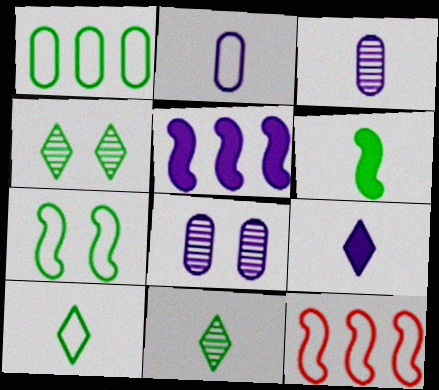[[1, 4, 6], 
[1, 7, 10]]